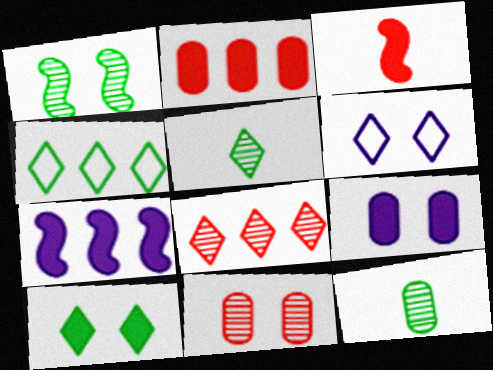[[4, 5, 10]]